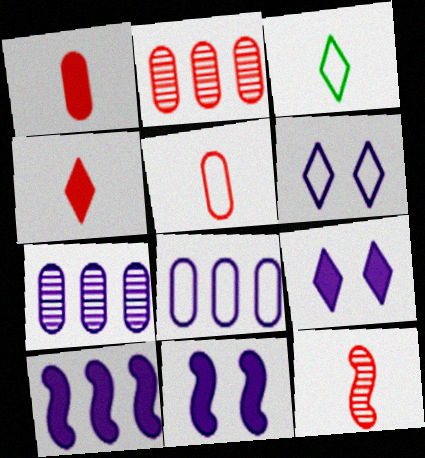[[2, 3, 11], 
[4, 5, 12]]